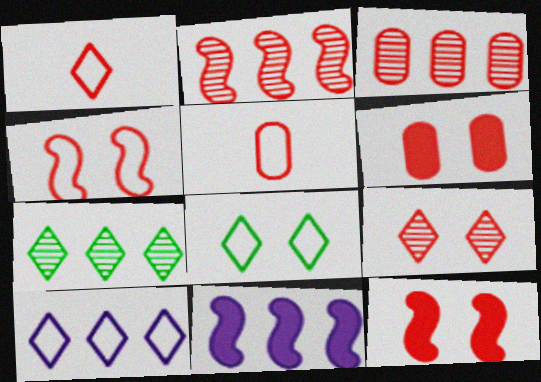[[1, 2, 6], 
[1, 3, 12], 
[1, 8, 10], 
[3, 5, 6], 
[4, 6, 9]]